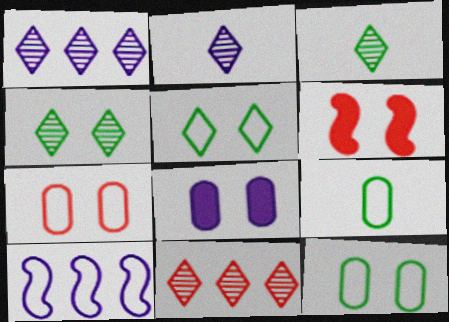[[1, 6, 9], 
[2, 4, 11], 
[2, 8, 10]]